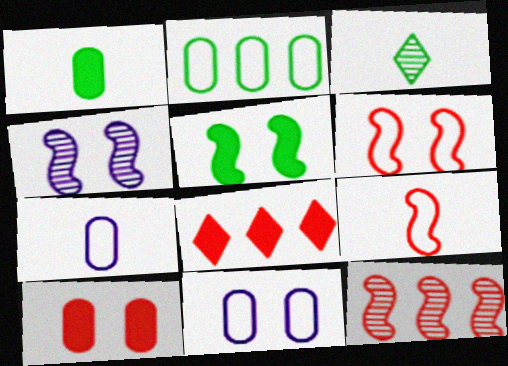[[2, 3, 5], 
[4, 5, 6]]